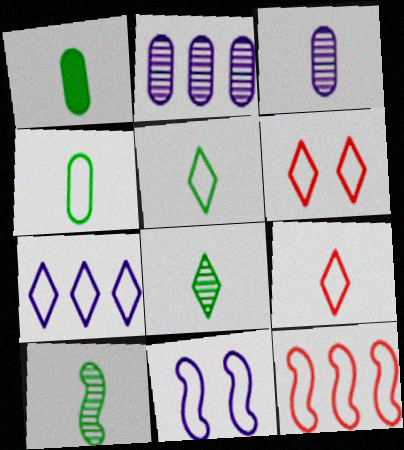[[1, 5, 10], 
[5, 6, 7]]